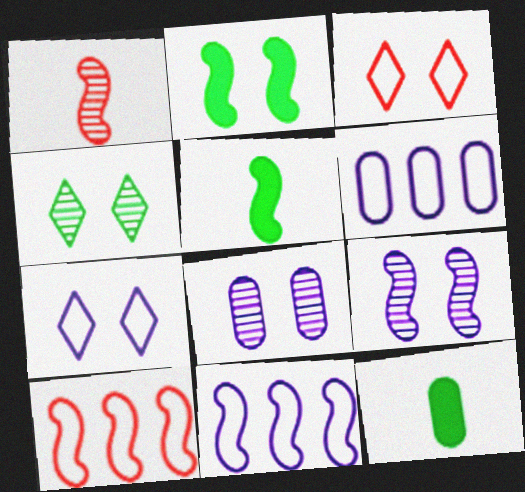[[1, 2, 11], 
[2, 3, 8], 
[5, 9, 10]]